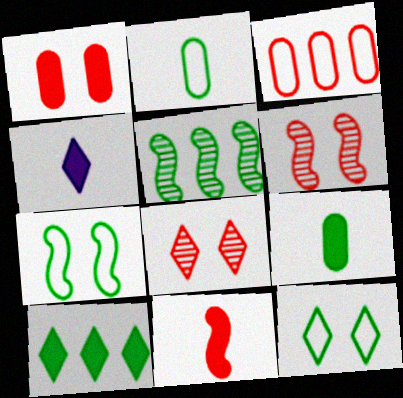[[3, 8, 11], 
[4, 9, 11], 
[5, 9, 12]]